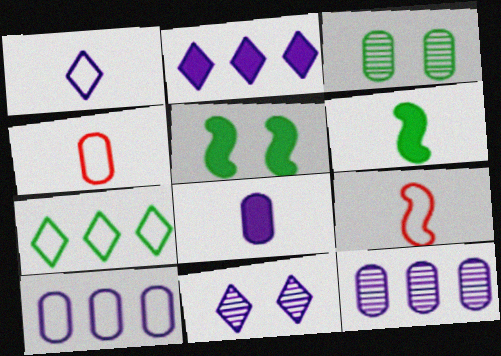[[1, 2, 11], 
[2, 3, 9], 
[3, 6, 7]]